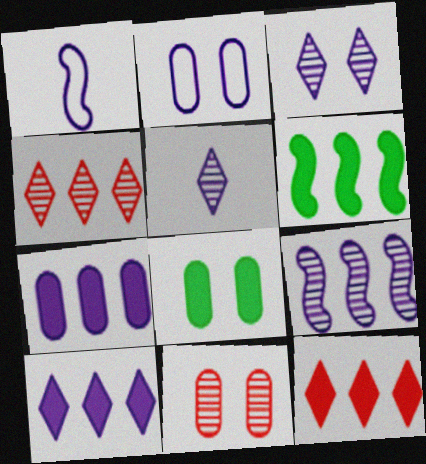[[1, 3, 7], 
[1, 4, 8], 
[2, 8, 11], 
[6, 7, 12]]